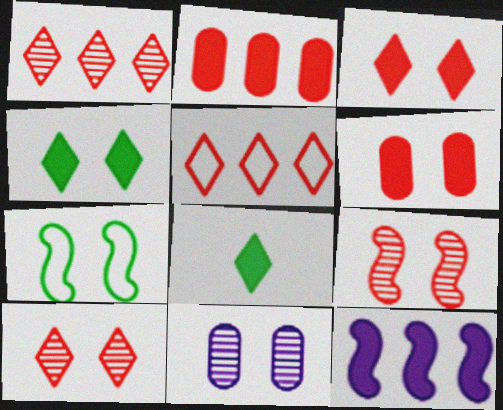[[3, 7, 11], 
[6, 8, 12]]